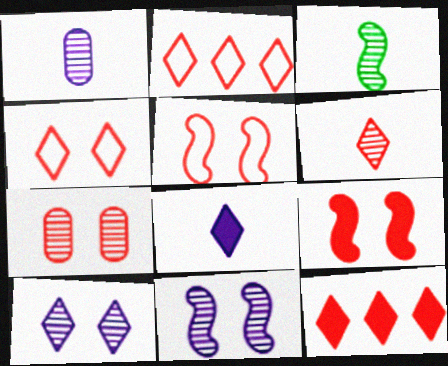[[1, 3, 6], 
[4, 6, 12], 
[4, 7, 9]]